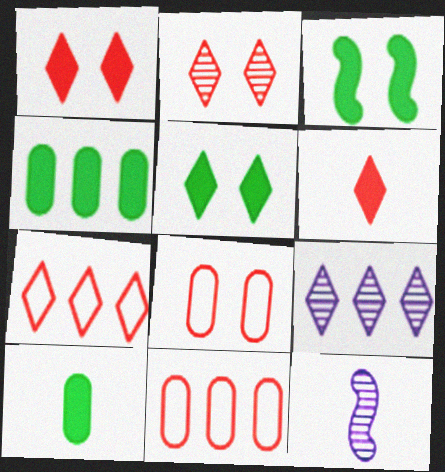[[2, 6, 7], 
[5, 11, 12]]